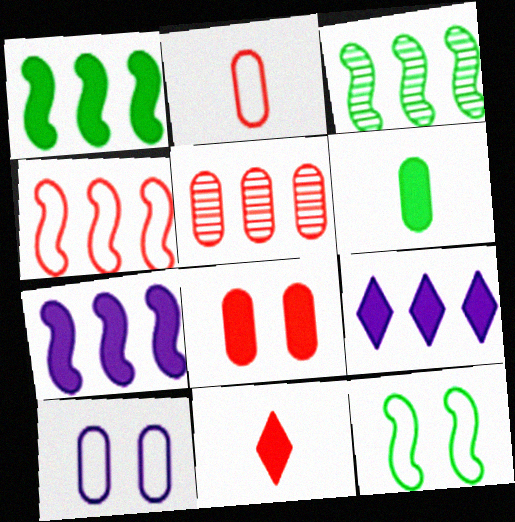[[2, 5, 8], 
[3, 4, 7], 
[3, 10, 11], 
[5, 6, 10]]